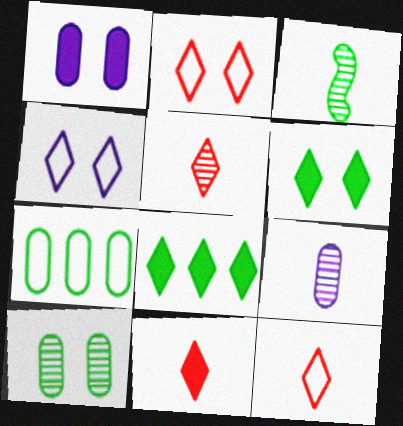[[3, 5, 9], 
[3, 6, 7], 
[4, 5, 8], 
[5, 11, 12]]